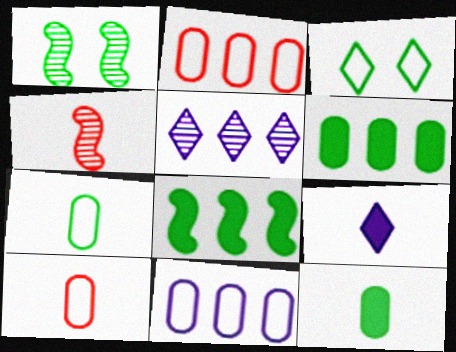[[1, 2, 9], 
[2, 5, 8], 
[4, 7, 9]]